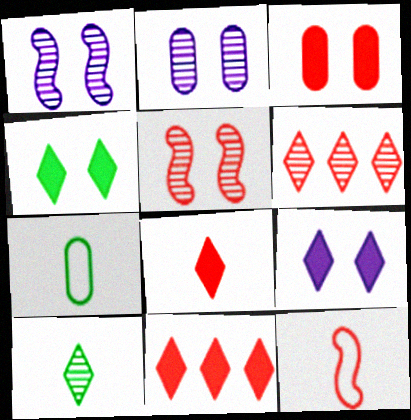[[1, 7, 11], 
[3, 6, 12]]